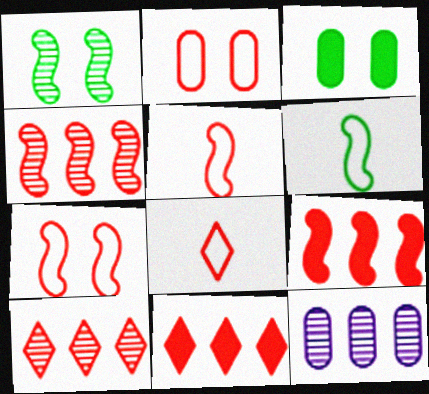[]